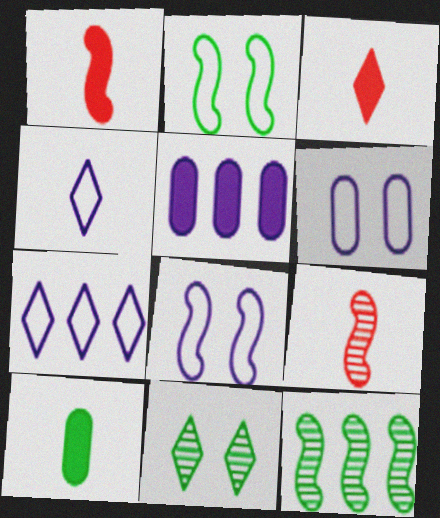[[1, 8, 12], 
[3, 6, 12], 
[3, 7, 11], 
[4, 9, 10]]